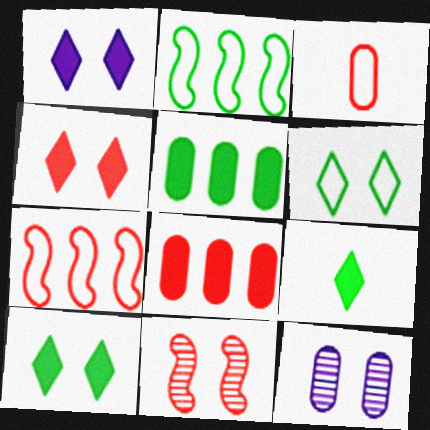[[1, 4, 10], 
[3, 5, 12], 
[7, 9, 12]]